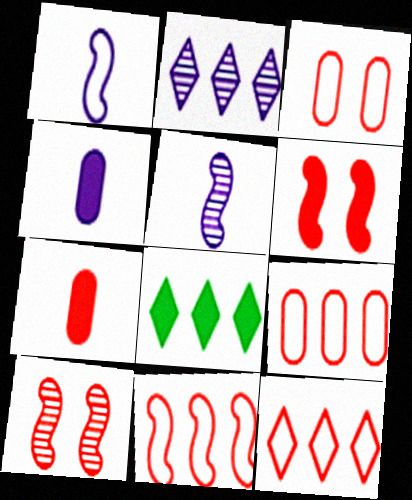[[2, 8, 12], 
[3, 5, 8], 
[4, 6, 8], 
[7, 10, 12], 
[9, 11, 12]]